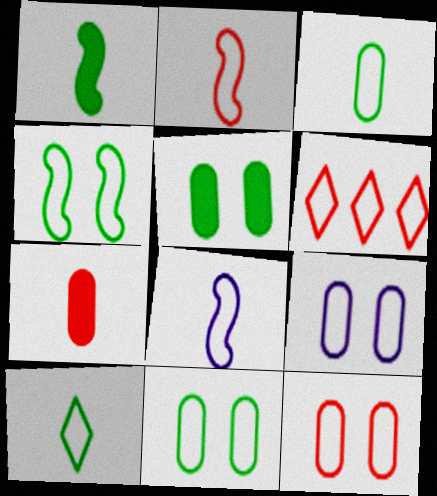[[2, 6, 12], 
[6, 8, 11], 
[9, 11, 12]]